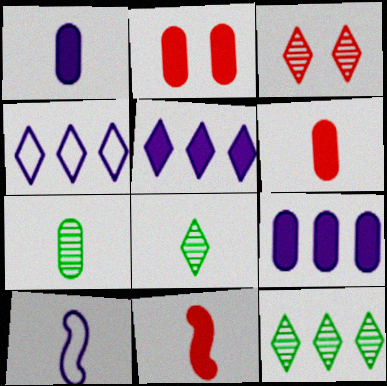[[2, 10, 12], 
[6, 8, 10]]